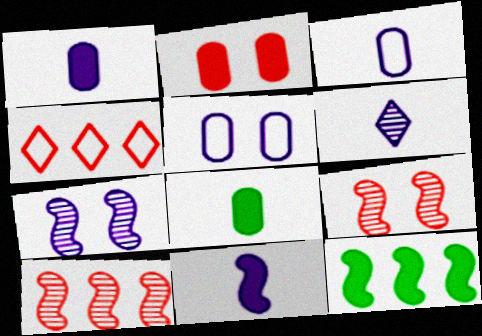[[3, 6, 11], 
[4, 7, 8]]